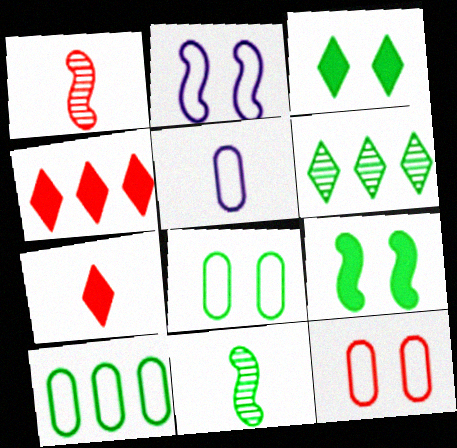[[1, 4, 12], 
[3, 10, 11], 
[5, 7, 11], 
[5, 10, 12]]